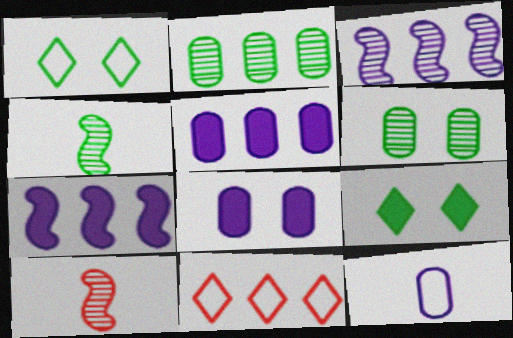[[1, 5, 10], 
[2, 7, 11], 
[4, 8, 11]]